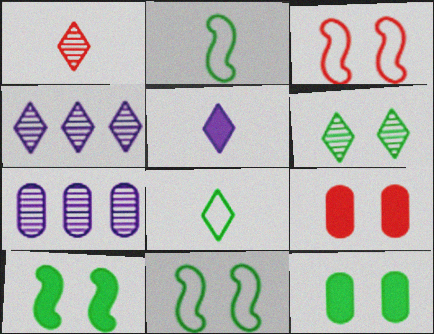[[1, 4, 6], 
[1, 5, 8], 
[2, 4, 9], 
[6, 11, 12]]